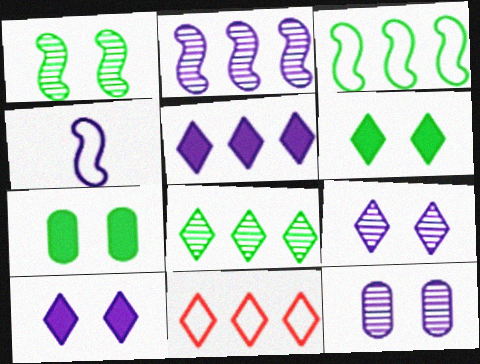[[4, 5, 12], 
[5, 8, 11]]